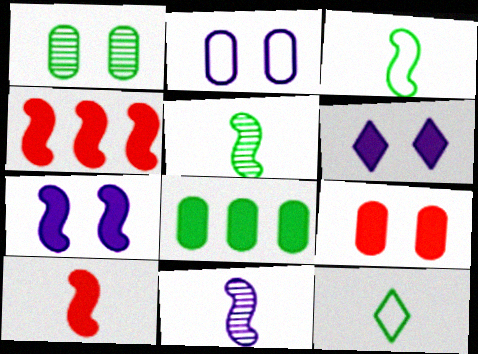[[1, 2, 9], 
[3, 10, 11], 
[6, 8, 10]]